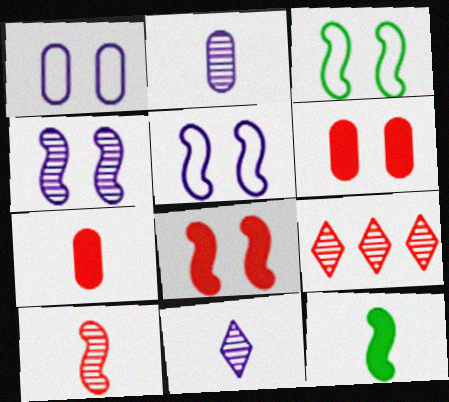[[1, 9, 12], 
[3, 4, 8]]